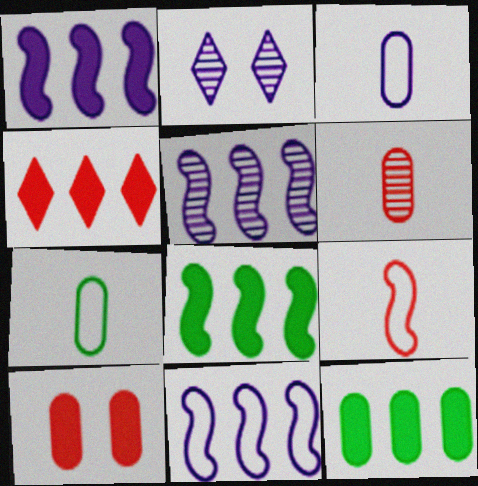[[1, 2, 3], 
[1, 4, 12], 
[1, 5, 11], 
[2, 9, 12]]